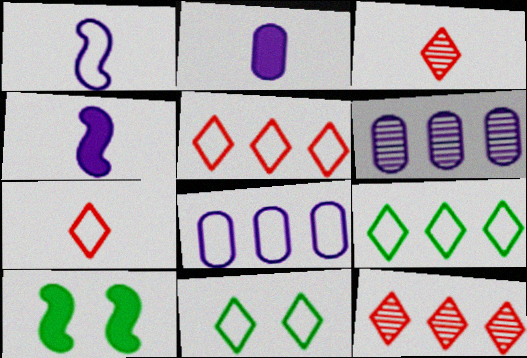[[3, 8, 10], 
[6, 7, 10]]